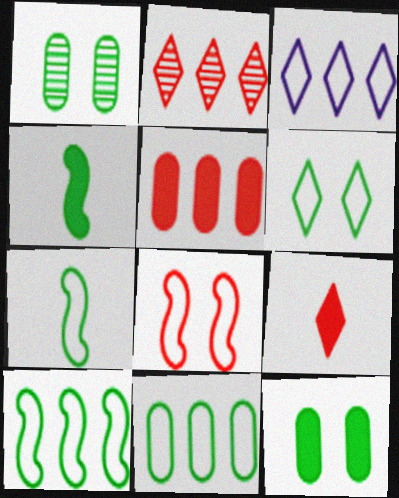[[6, 7, 11]]